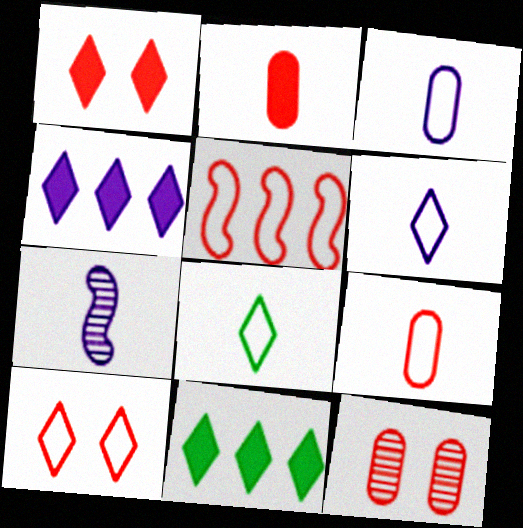[[2, 7, 8], 
[5, 9, 10]]